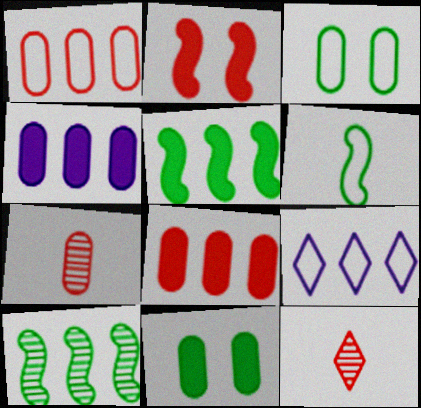[[1, 2, 12], 
[3, 4, 7], 
[8, 9, 10]]